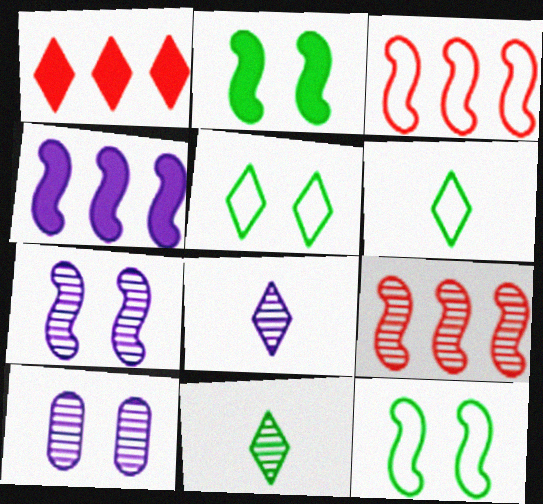[[1, 5, 8], 
[9, 10, 11]]